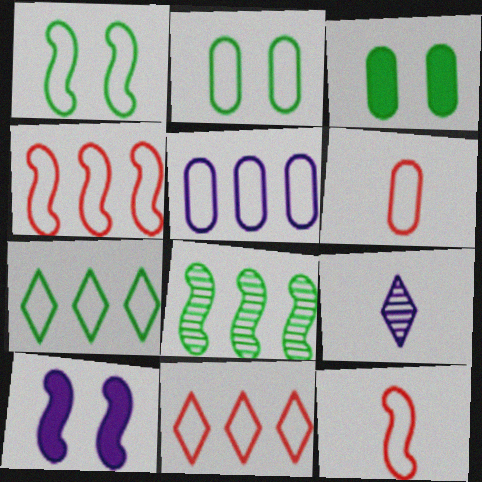[[2, 5, 6], 
[3, 4, 9], 
[4, 5, 7], 
[5, 9, 10], 
[8, 10, 12]]